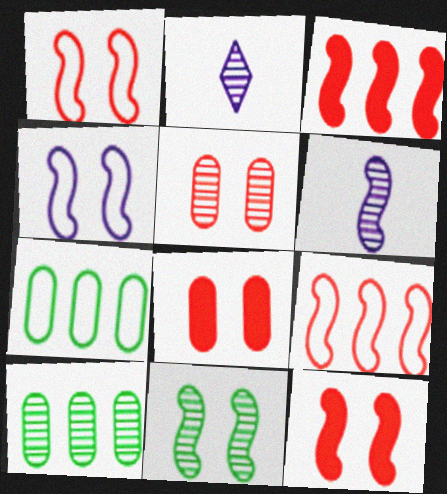[[2, 7, 12], 
[4, 11, 12]]